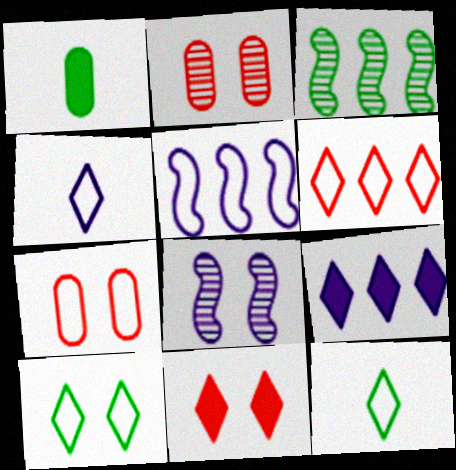[[1, 3, 10], 
[1, 6, 8], 
[4, 6, 10], 
[5, 7, 12]]